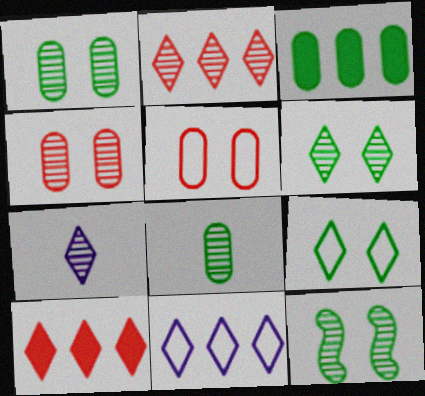[[1, 6, 12], 
[2, 6, 7], 
[7, 9, 10]]